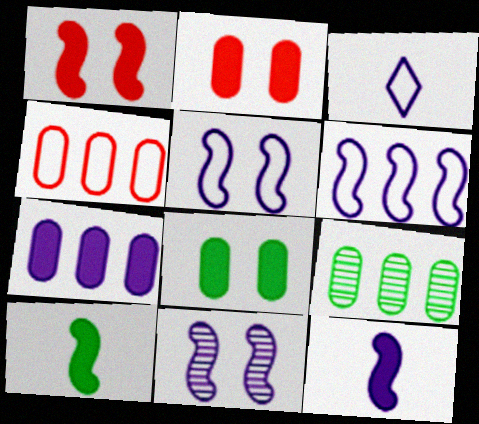[[1, 3, 9], 
[3, 7, 11], 
[4, 7, 9], 
[6, 11, 12]]